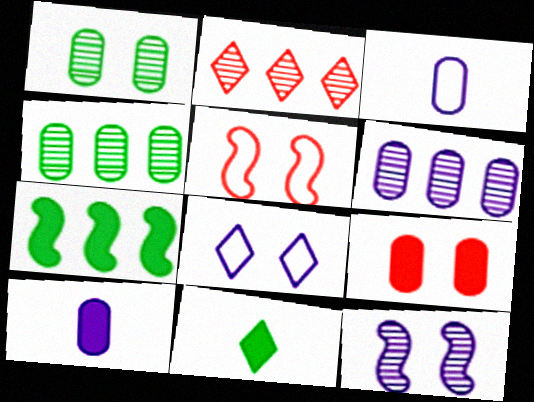[[2, 8, 11], 
[3, 4, 9], 
[5, 6, 11]]